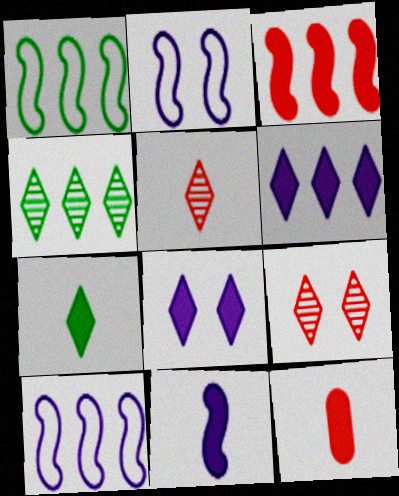[[2, 4, 12], 
[7, 11, 12]]